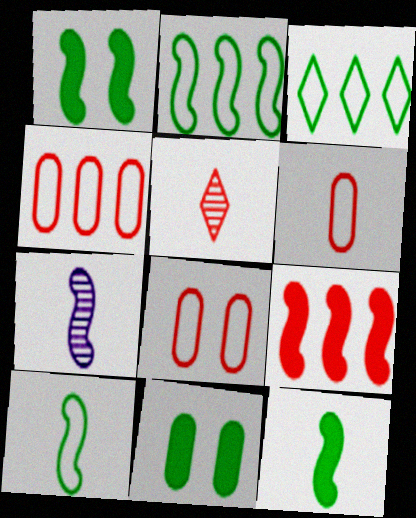[[4, 6, 8], 
[5, 8, 9]]